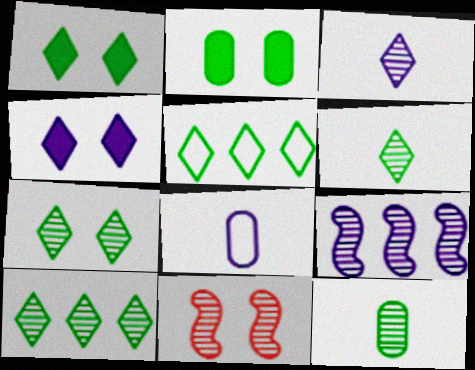[[1, 5, 6], 
[4, 8, 9], 
[6, 7, 10]]